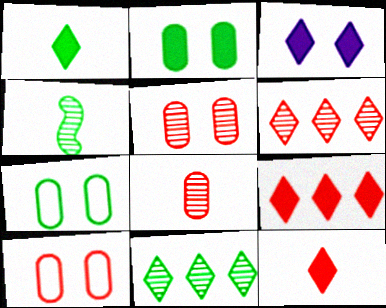[[1, 3, 9]]